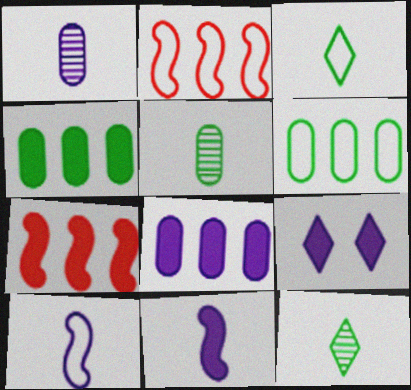[[2, 5, 9], 
[8, 9, 11]]